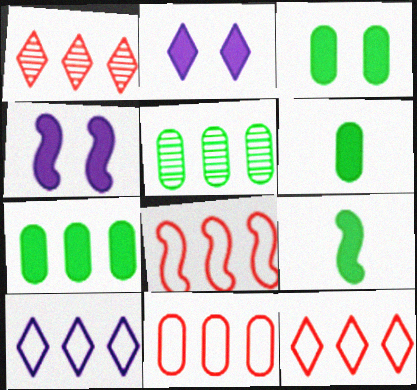[[3, 6, 7], 
[8, 11, 12]]